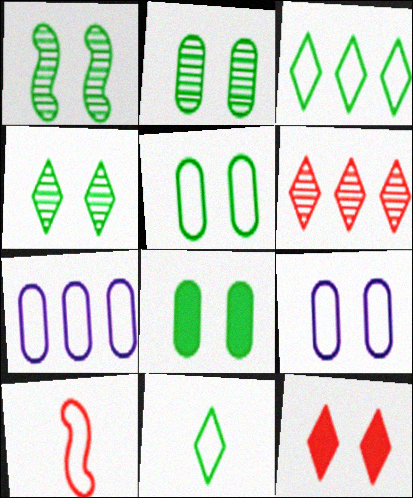[[1, 2, 4], 
[1, 9, 12], 
[2, 5, 8], 
[3, 9, 10]]